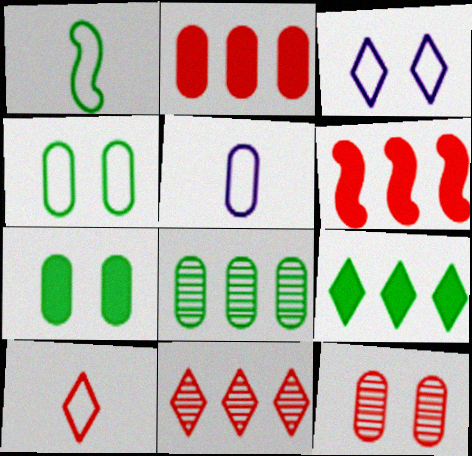[[1, 5, 10], 
[6, 10, 12]]